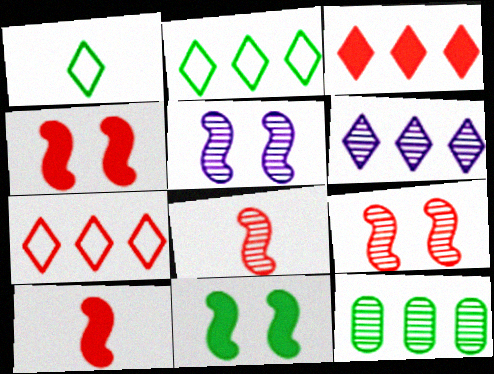[[1, 11, 12], 
[2, 3, 6]]